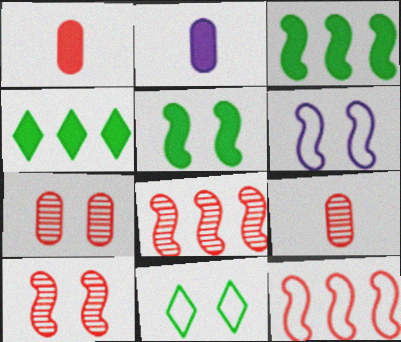[[2, 8, 11], 
[4, 6, 9], 
[5, 6, 10]]